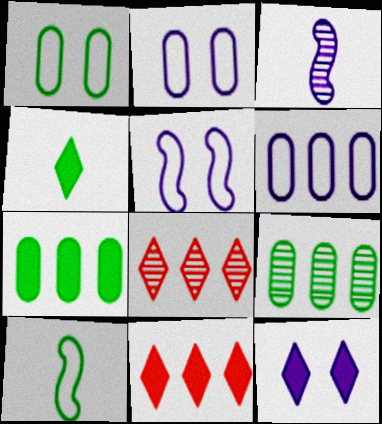[[1, 3, 11], 
[3, 6, 12], 
[4, 11, 12]]